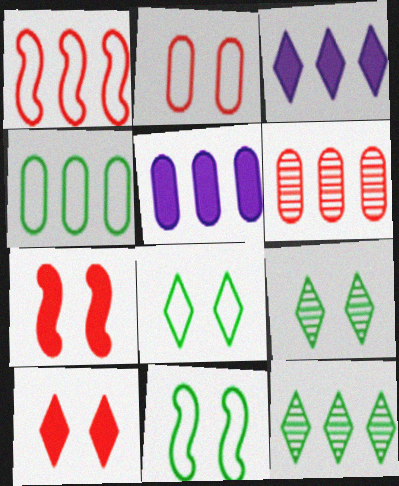[[1, 5, 12], 
[4, 5, 6]]